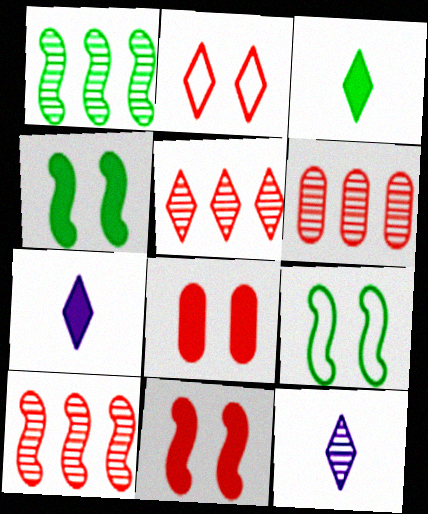[[5, 6, 10], 
[6, 7, 9]]